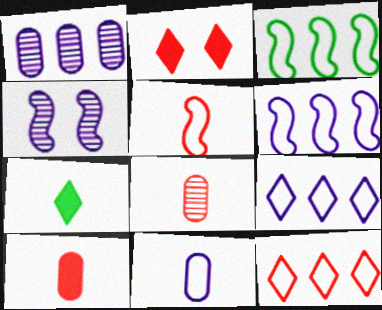[]